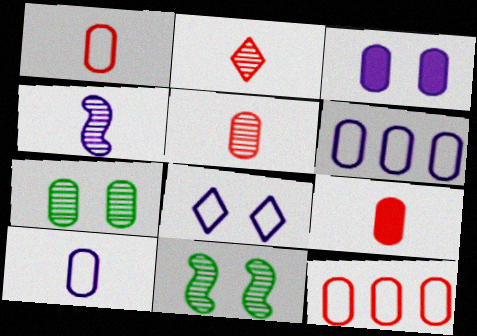[[1, 5, 9], 
[6, 7, 9]]